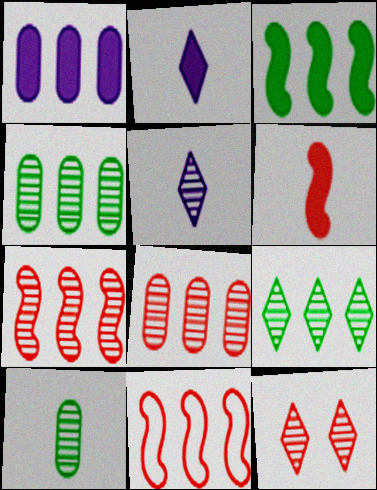[[1, 9, 11], 
[5, 9, 12]]